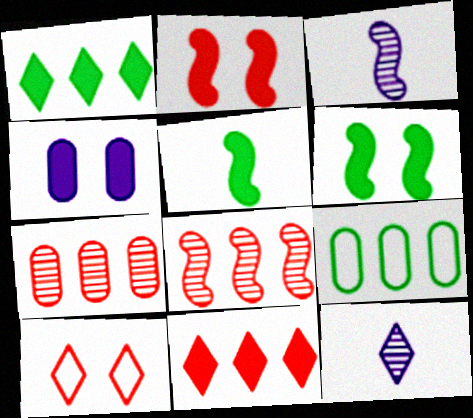[[1, 10, 12], 
[2, 9, 12], 
[4, 5, 11]]